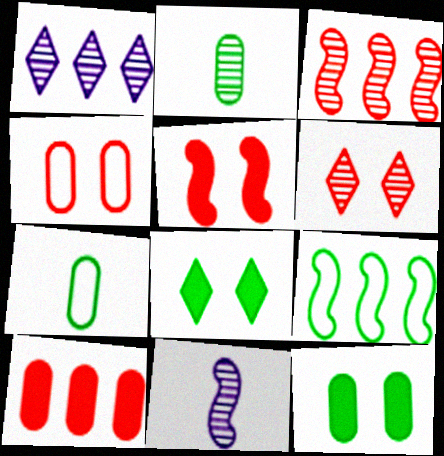[[1, 5, 7], 
[1, 9, 10], 
[2, 8, 9], 
[4, 5, 6], 
[5, 9, 11]]